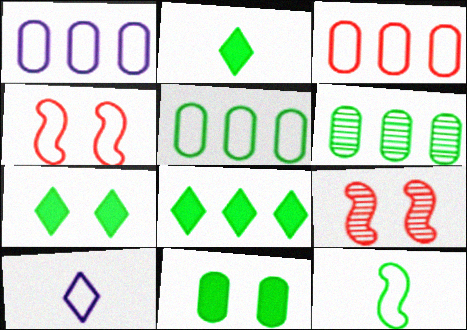[[1, 2, 9], 
[1, 3, 5], 
[2, 7, 8], 
[4, 5, 10], 
[6, 7, 12]]